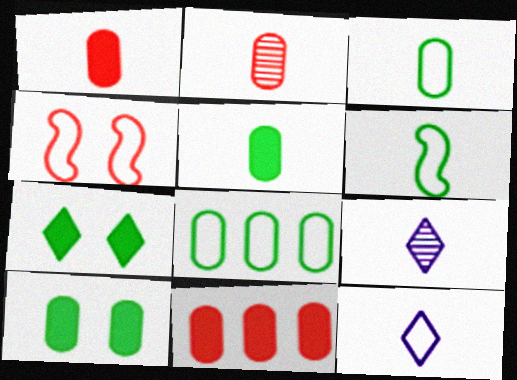[[1, 6, 9], 
[4, 8, 12]]